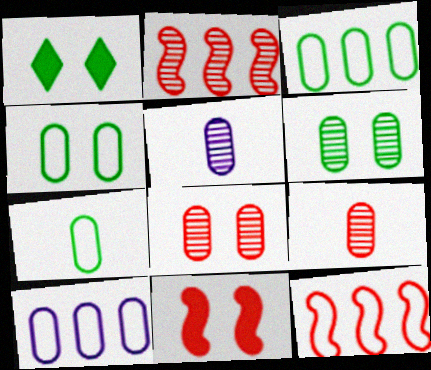[[1, 5, 12], 
[3, 4, 7]]